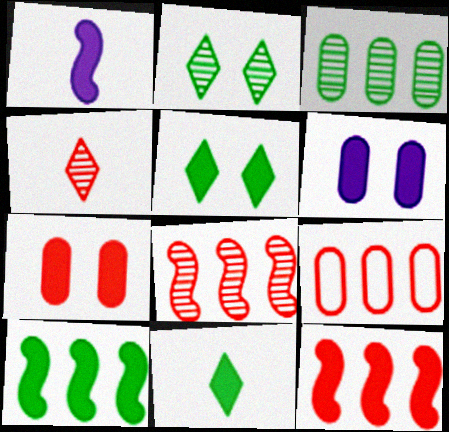[[1, 2, 9], 
[6, 11, 12]]